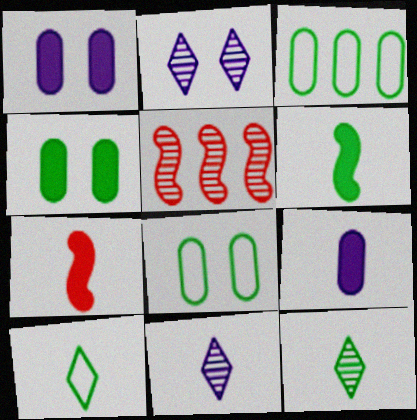[[1, 5, 10], 
[2, 3, 7]]